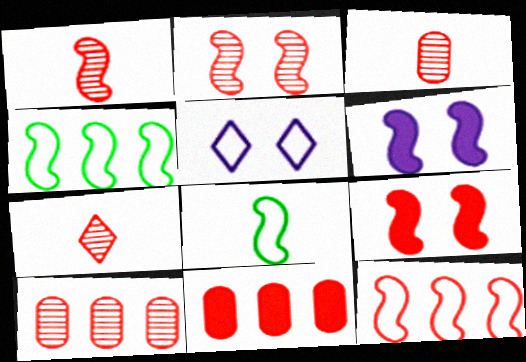[[1, 3, 7], 
[1, 4, 6], 
[1, 9, 12], 
[2, 7, 10]]